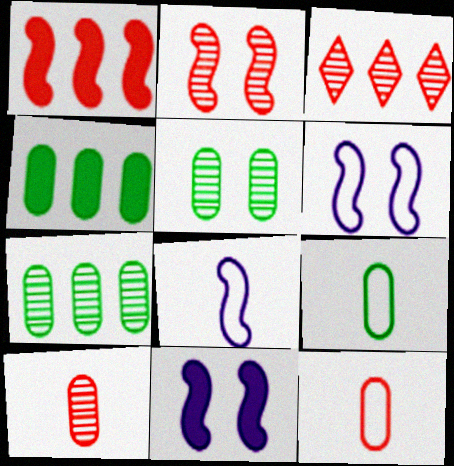[[2, 3, 10], 
[3, 9, 11], 
[4, 5, 9]]